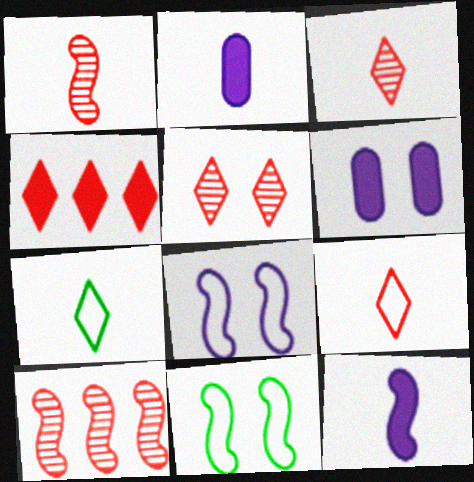[[1, 2, 7], 
[4, 5, 9], 
[5, 6, 11], 
[6, 7, 10], 
[10, 11, 12]]